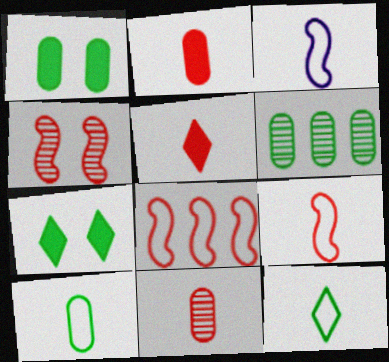[[1, 6, 10], 
[5, 9, 11]]